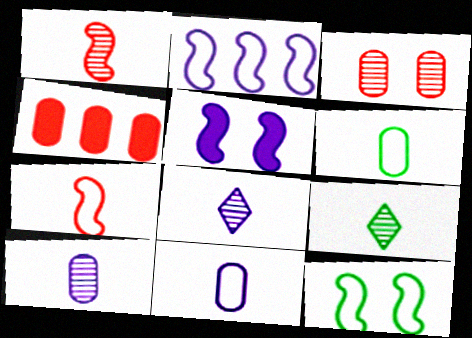[[1, 9, 10], 
[2, 7, 12], 
[4, 8, 12]]